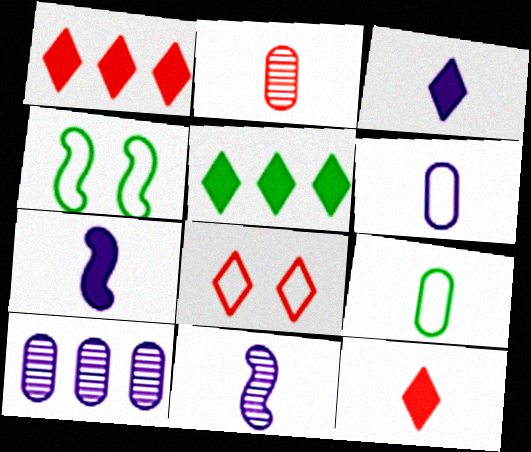[[3, 6, 11], 
[4, 10, 12], 
[9, 11, 12]]